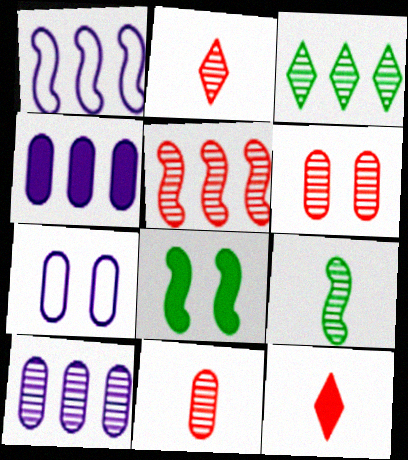[[2, 5, 6], 
[3, 5, 10], 
[4, 8, 12]]